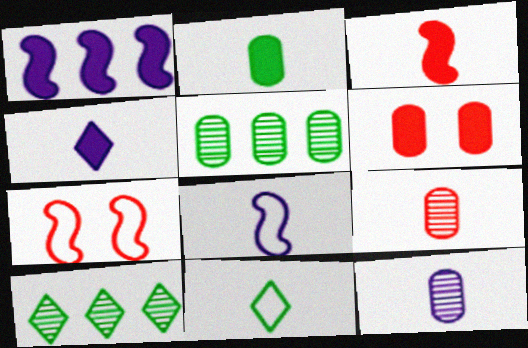[[2, 3, 4], 
[3, 11, 12], 
[4, 5, 7], 
[4, 8, 12], 
[6, 8, 10]]